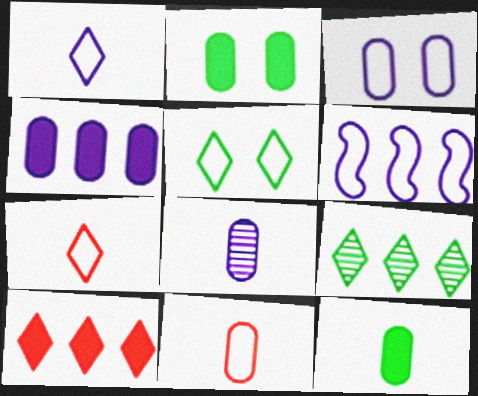[[1, 3, 6], 
[3, 4, 8], 
[5, 6, 11], 
[8, 11, 12]]